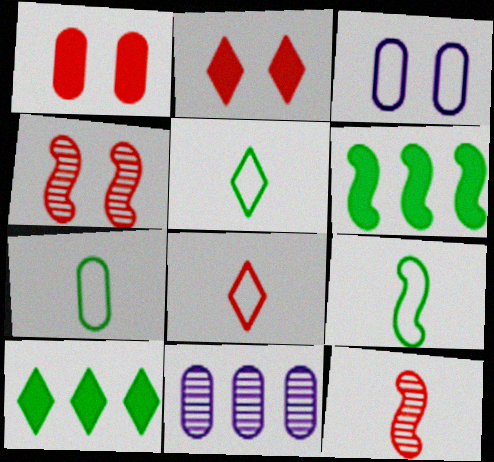[[1, 7, 11], 
[2, 9, 11], 
[3, 10, 12], 
[5, 7, 9]]